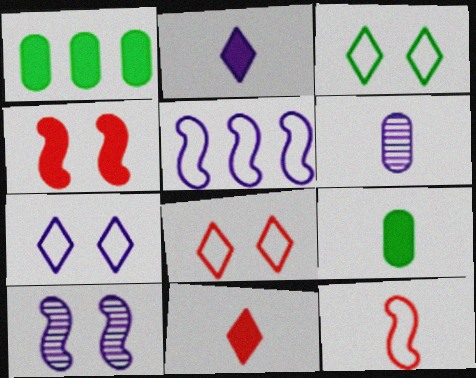[[1, 2, 4], 
[3, 7, 8]]